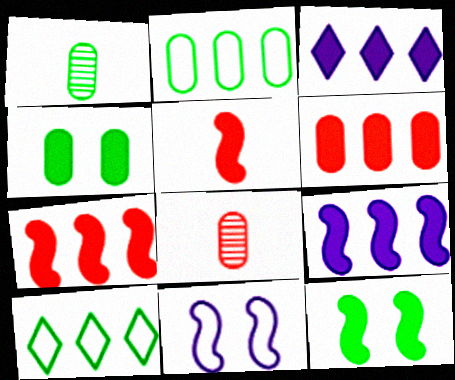[[1, 2, 4], 
[1, 10, 12], 
[3, 4, 5], 
[5, 9, 12]]